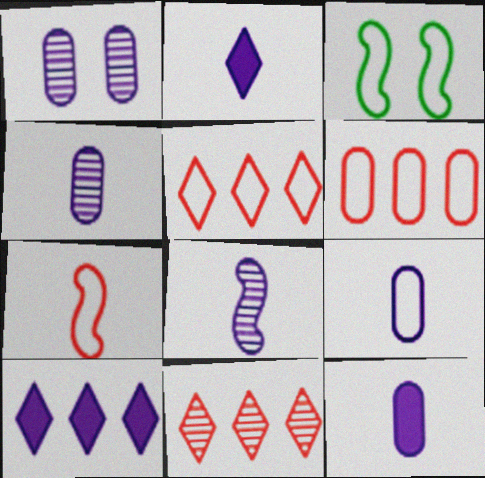[[2, 8, 9], 
[3, 5, 9], 
[3, 11, 12], 
[4, 9, 12]]